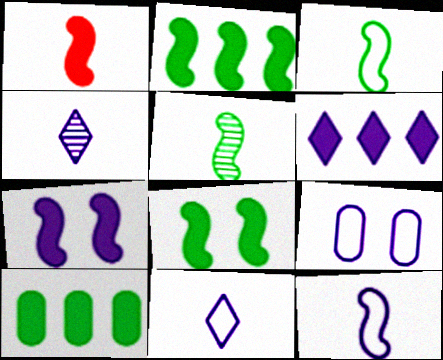[[1, 2, 7], 
[1, 5, 12]]